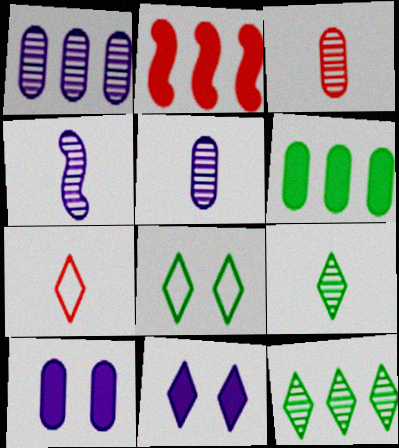[[2, 5, 8], 
[3, 4, 9], 
[7, 11, 12]]